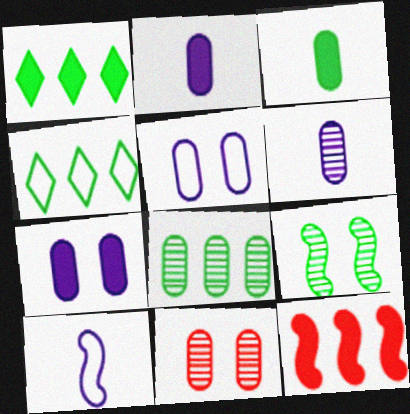[[1, 10, 11], 
[3, 4, 9], 
[6, 8, 11], 
[9, 10, 12]]